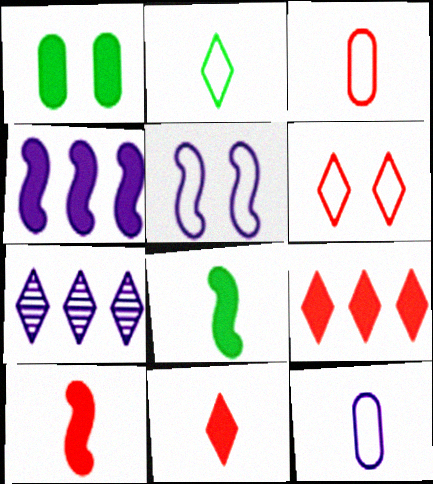[[1, 4, 11]]